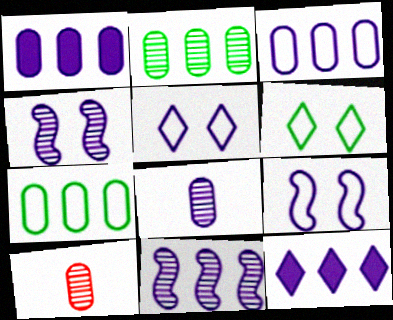[[3, 11, 12], 
[8, 9, 12]]